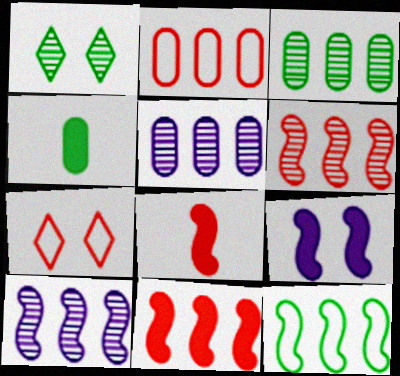[[1, 4, 12], 
[4, 7, 10], 
[10, 11, 12]]